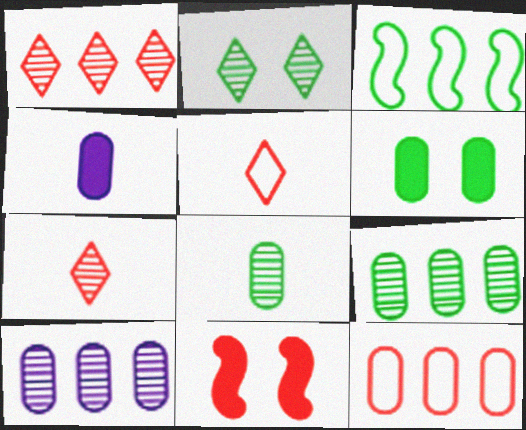[[7, 11, 12]]